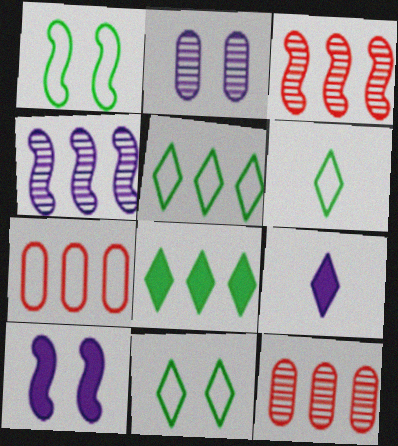[[1, 9, 12], 
[4, 7, 8], 
[5, 6, 11], 
[6, 10, 12]]